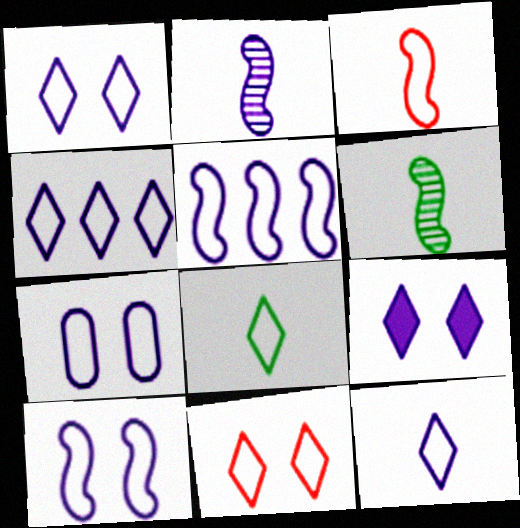[[1, 4, 12], 
[1, 7, 10], 
[4, 8, 11], 
[5, 7, 12]]